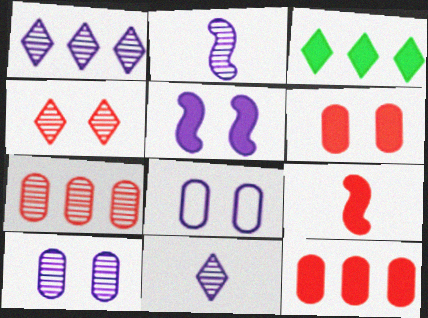[[1, 2, 10]]